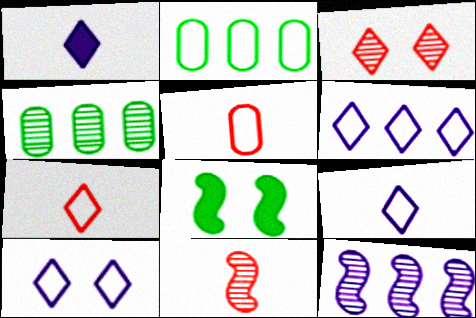[[6, 9, 10]]